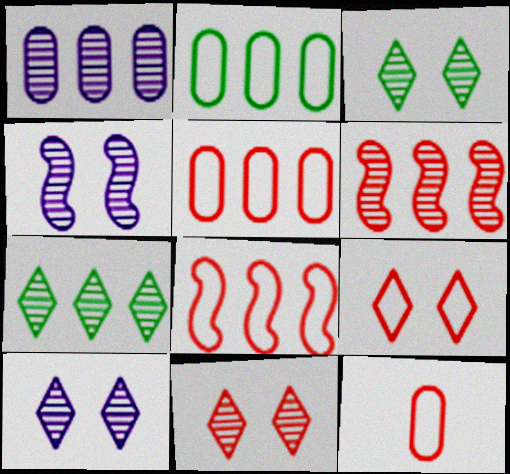[[1, 6, 7], 
[3, 10, 11], 
[8, 9, 12]]